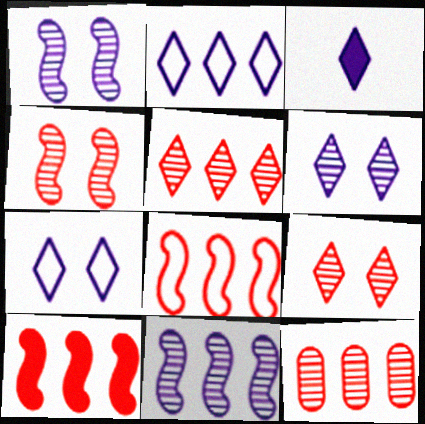[[2, 3, 6]]